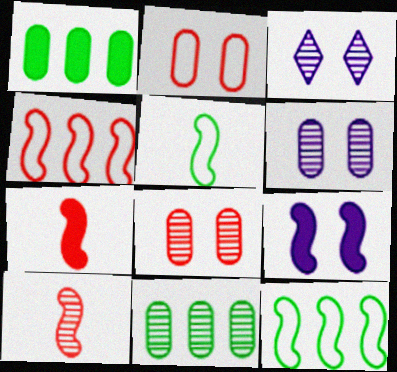[[3, 10, 11], 
[9, 10, 12]]